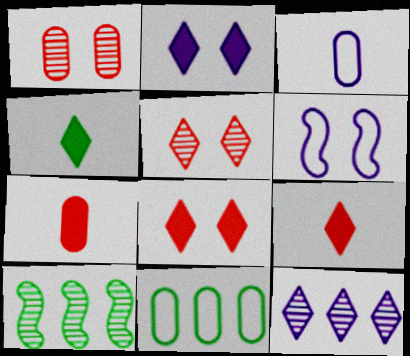[[3, 8, 10]]